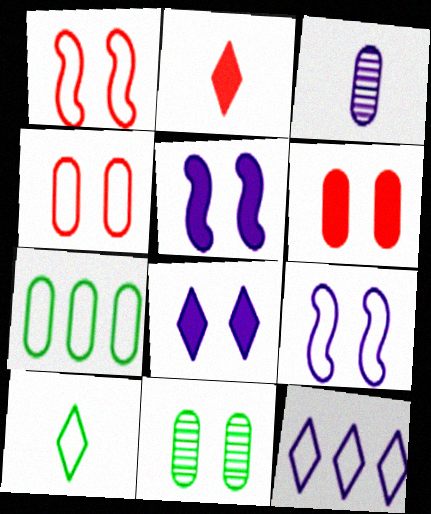[[1, 8, 11], 
[3, 5, 12], 
[3, 6, 7]]